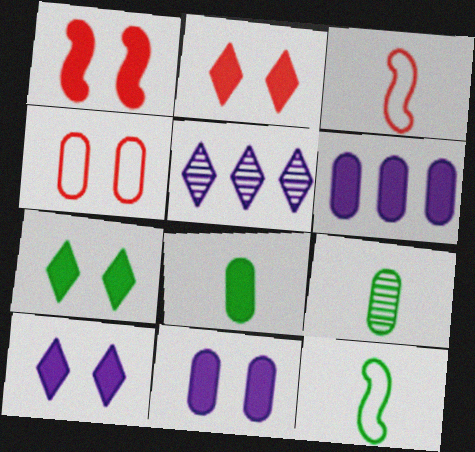[[1, 7, 11], 
[2, 7, 10], 
[4, 6, 9]]